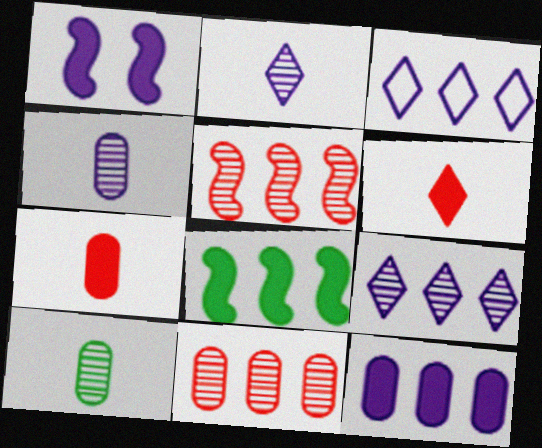[[1, 3, 4], 
[3, 8, 11]]